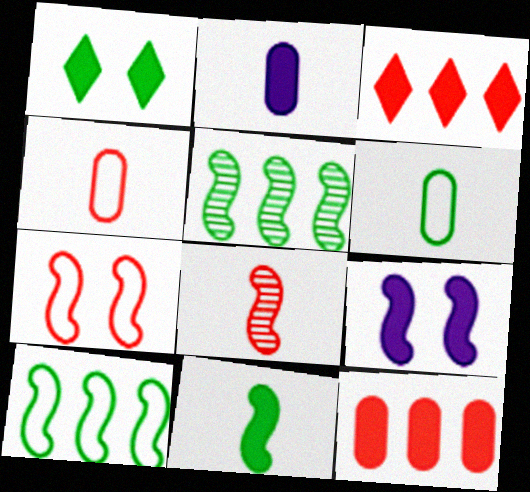[[1, 5, 6], 
[8, 9, 10]]